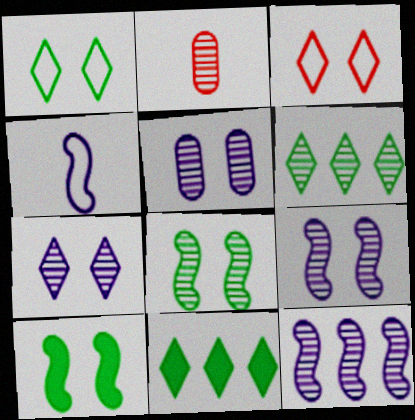[[2, 6, 9], 
[3, 5, 10], 
[5, 7, 9]]